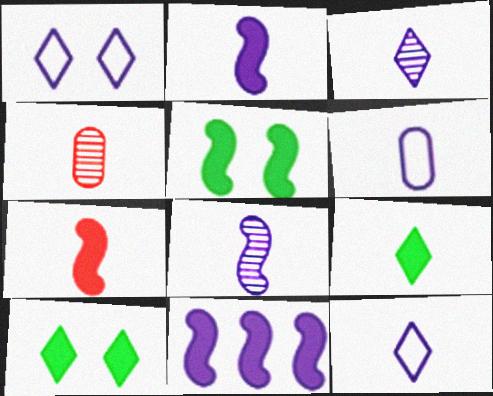[[2, 3, 6], 
[5, 7, 11]]